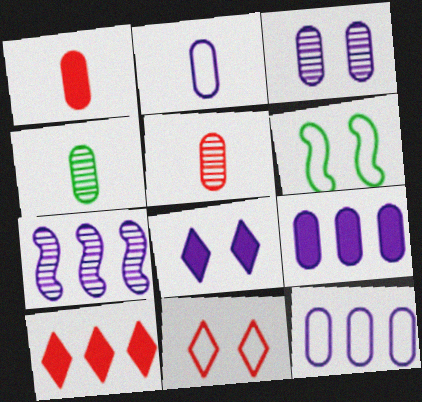[[1, 2, 4], 
[2, 3, 9], 
[2, 7, 8]]